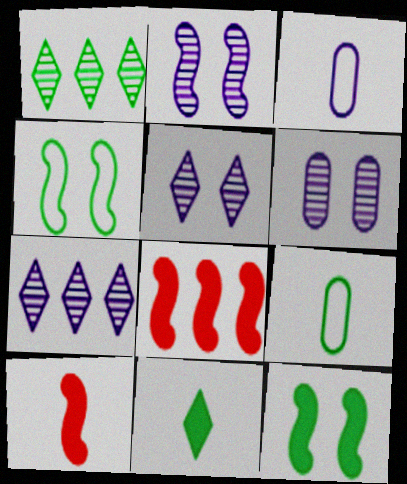[[1, 9, 12], 
[2, 5, 6], 
[5, 8, 9]]